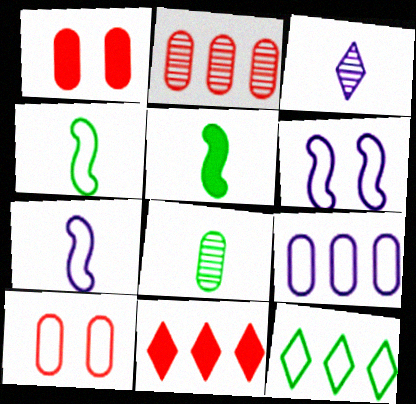[[1, 8, 9], 
[6, 8, 11], 
[7, 10, 12]]